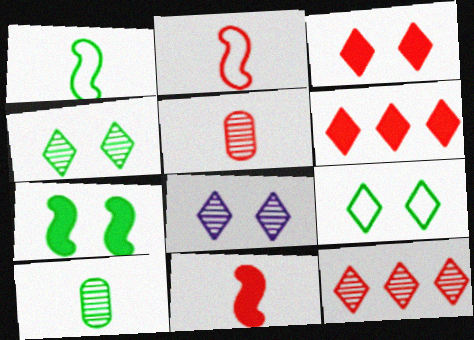[[3, 8, 9]]